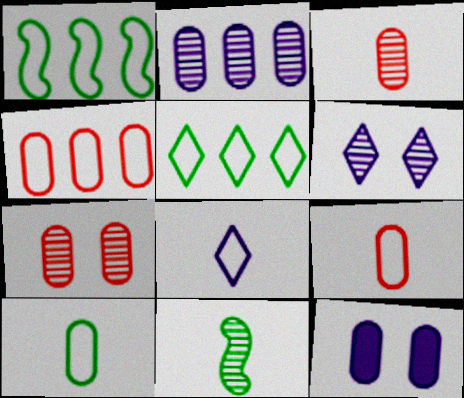[]